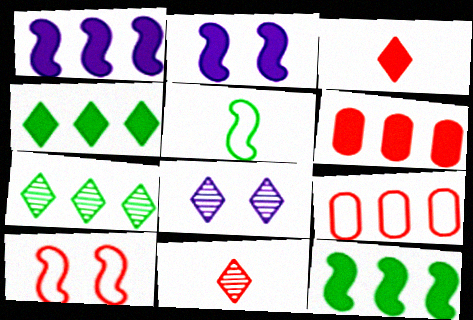[[1, 4, 6], 
[1, 7, 9], 
[5, 6, 8], 
[6, 10, 11], 
[7, 8, 11]]